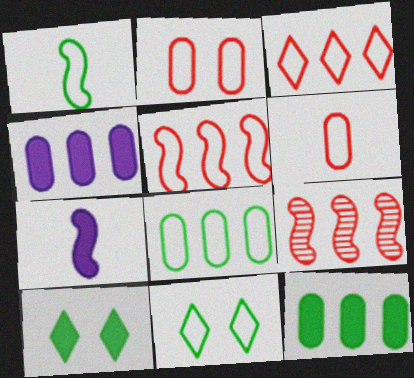[[1, 8, 11]]